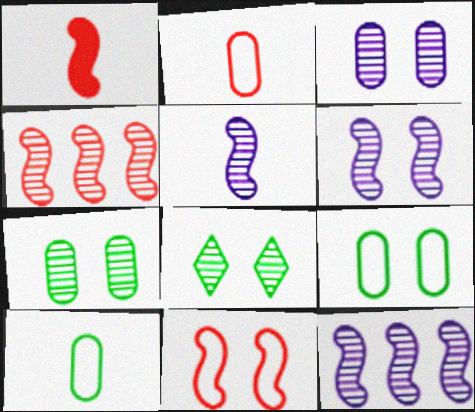[[1, 4, 11], 
[5, 6, 12]]